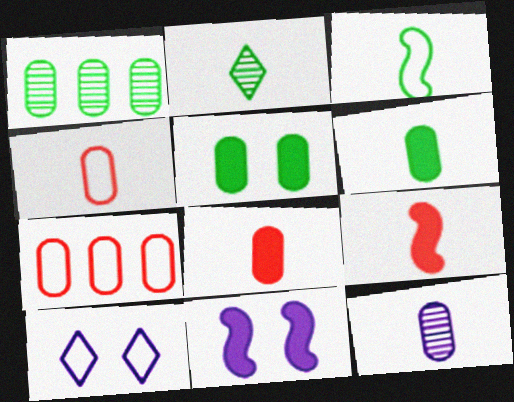[[1, 9, 10], 
[2, 3, 6], 
[2, 7, 11], 
[3, 7, 10], 
[4, 6, 12], 
[5, 7, 12]]